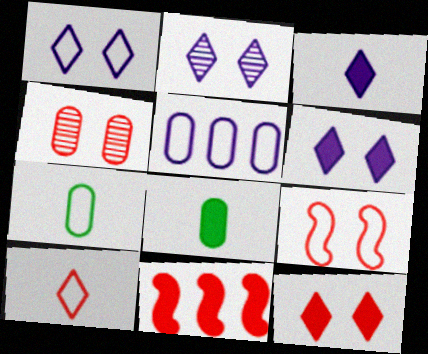[[1, 2, 6], 
[2, 7, 11], 
[4, 5, 8], 
[4, 9, 12], 
[4, 10, 11], 
[6, 8, 11]]